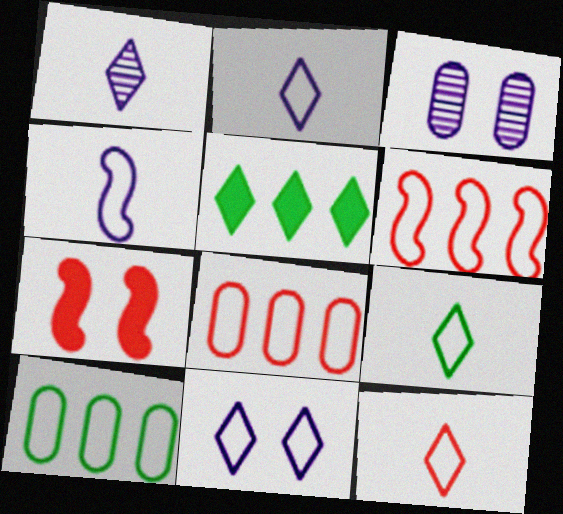[[1, 7, 10], 
[2, 9, 12]]